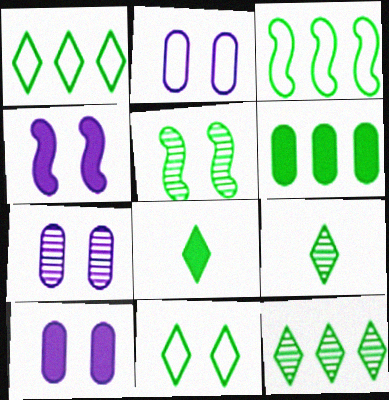[[2, 7, 10], 
[3, 6, 12], 
[8, 11, 12]]